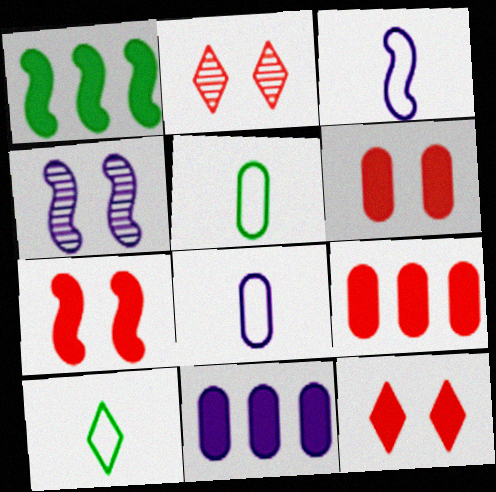[[1, 2, 8], 
[4, 9, 10], 
[6, 7, 12]]